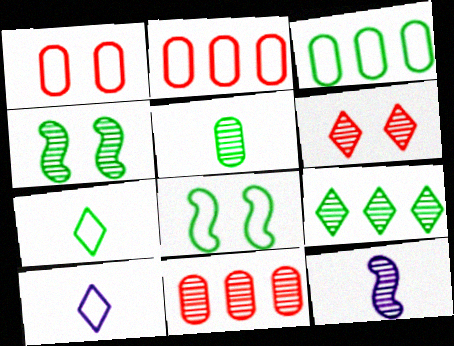[[2, 8, 10], 
[3, 7, 8], 
[4, 5, 9]]